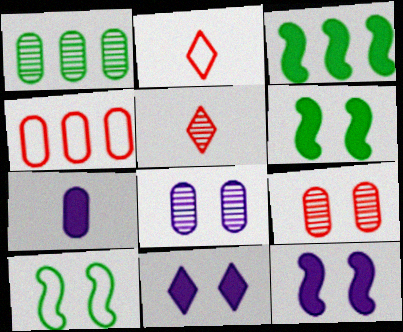[[1, 2, 12], 
[2, 3, 8], 
[9, 10, 11]]